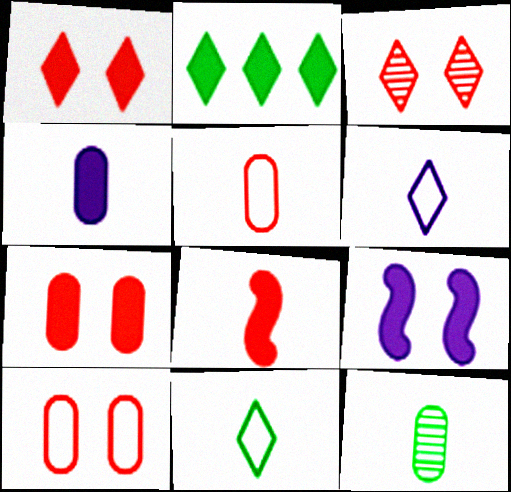[[2, 3, 6], 
[4, 5, 12], 
[6, 8, 12]]